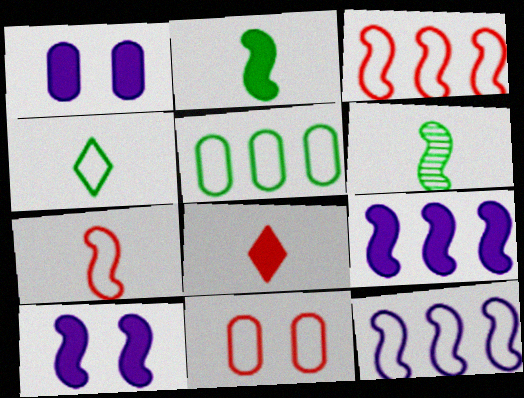[[3, 6, 10], 
[4, 11, 12]]